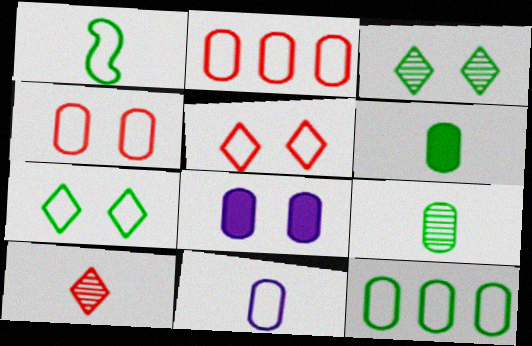[[1, 7, 12], 
[2, 8, 9], 
[4, 11, 12]]